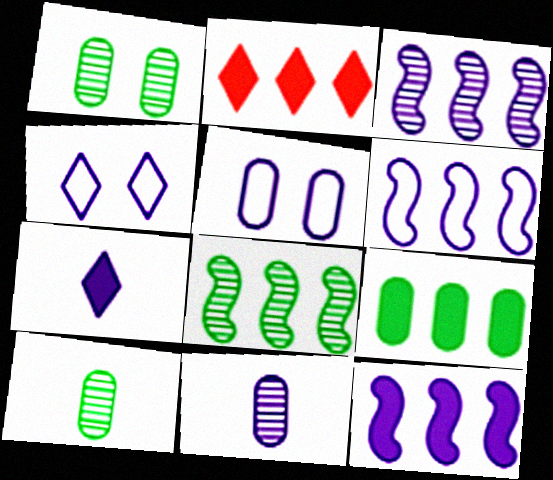[[2, 9, 12], 
[3, 5, 7], 
[3, 6, 12], 
[4, 11, 12]]